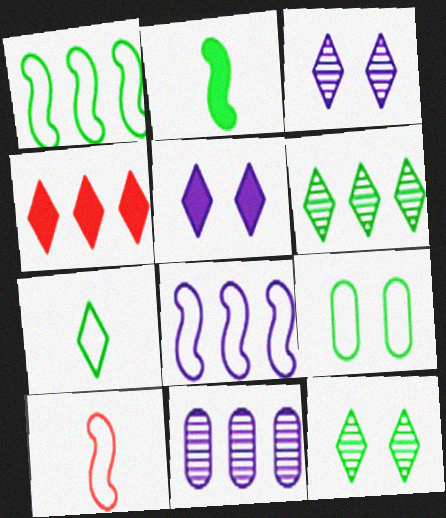[[1, 4, 11], 
[1, 7, 9], 
[2, 6, 9], 
[3, 4, 7]]